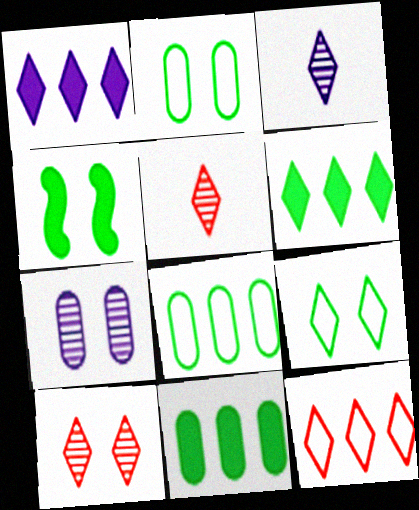[[1, 5, 9]]